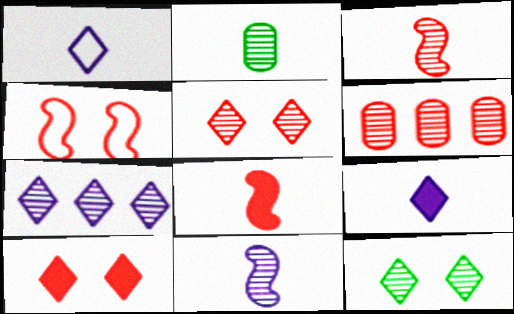[[1, 2, 8], 
[3, 5, 6], 
[6, 11, 12]]